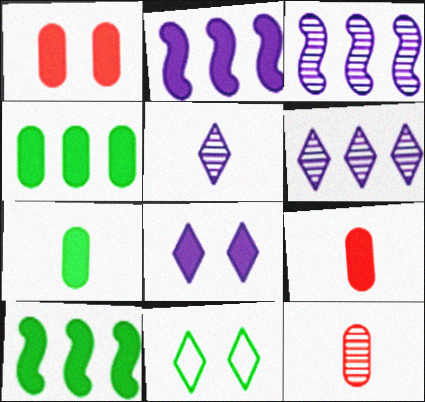[[2, 11, 12], 
[3, 9, 11], 
[8, 9, 10]]